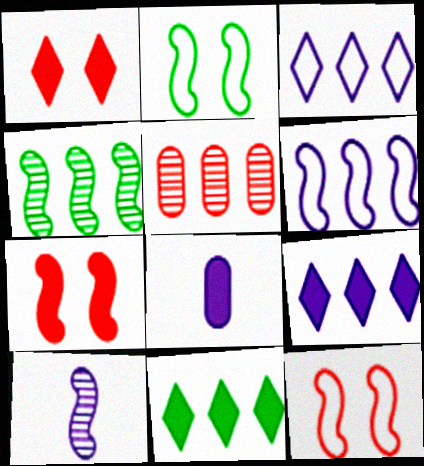[[5, 6, 11], 
[7, 8, 11]]